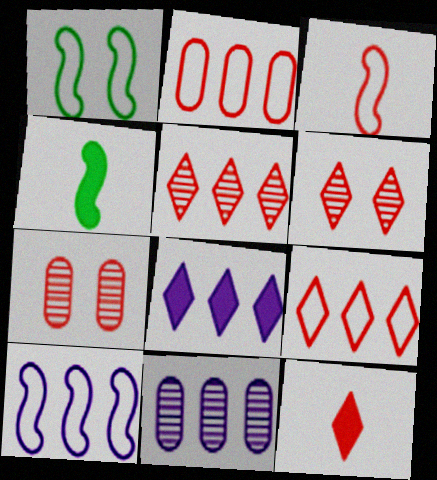[[1, 3, 10], 
[1, 11, 12], 
[6, 9, 12], 
[8, 10, 11]]